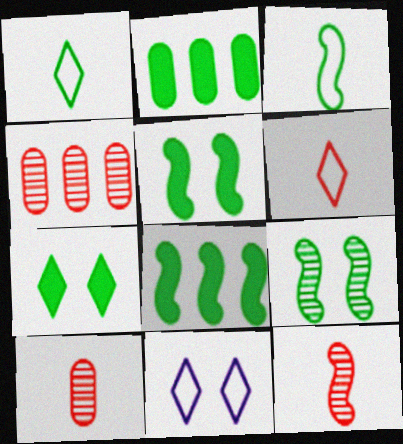[[1, 2, 9], 
[2, 11, 12], 
[3, 8, 9], 
[8, 10, 11]]